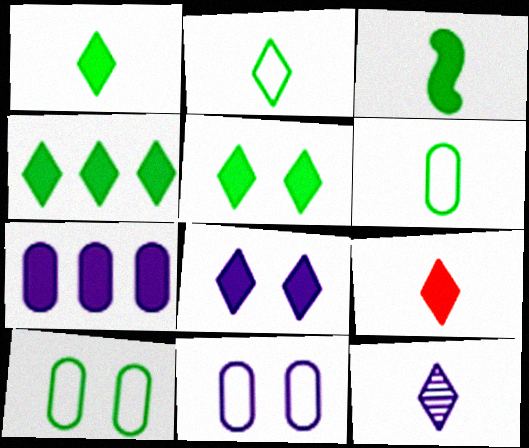[[1, 4, 5], 
[2, 9, 12], 
[4, 8, 9]]